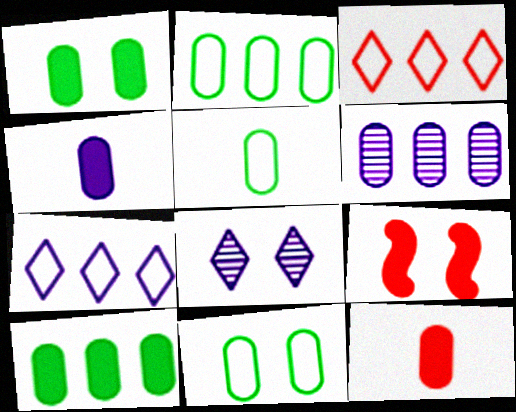[[2, 5, 11], 
[6, 11, 12], 
[8, 9, 11]]